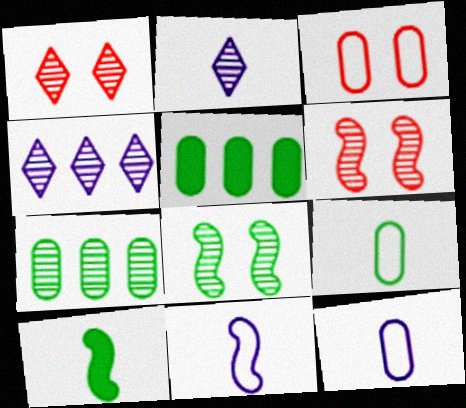[[1, 5, 11], 
[2, 6, 7], 
[3, 4, 10]]